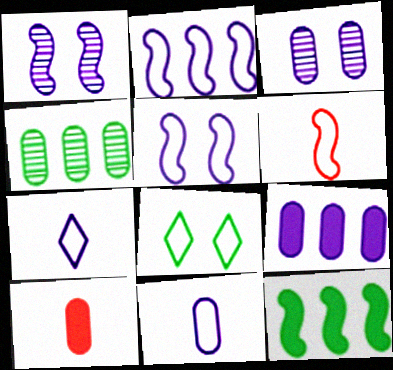[[1, 6, 12], 
[1, 7, 9], 
[3, 9, 11]]